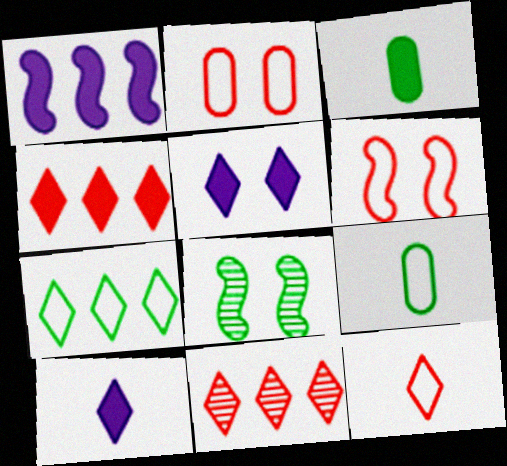[[2, 5, 8], 
[3, 7, 8]]